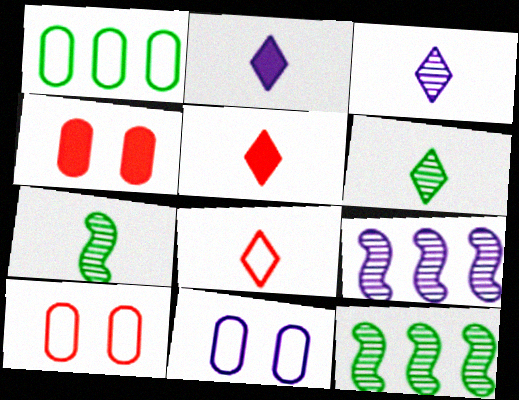[[2, 6, 8], 
[2, 9, 11], 
[2, 10, 12], 
[5, 11, 12]]